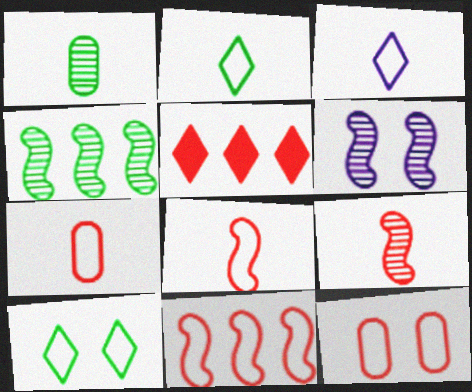[[4, 6, 9], 
[5, 9, 12]]